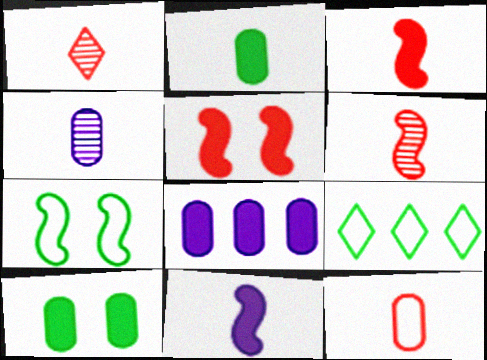[[1, 3, 12], 
[1, 7, 8], 
[2, 4, 12], 
[4, 5, 9]]